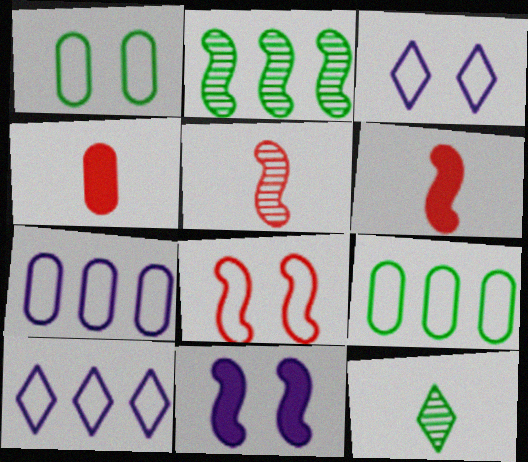[[1, 3, 8], 
[2, 3, 4]]